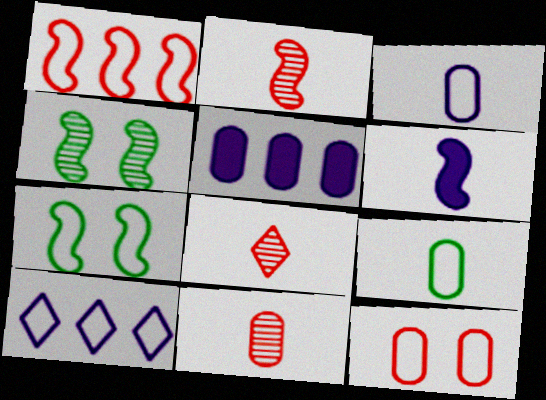[[1, 4, 6], 
[2, 8, 11], 
[5, 7, 8], 
[6, 8, 9]]